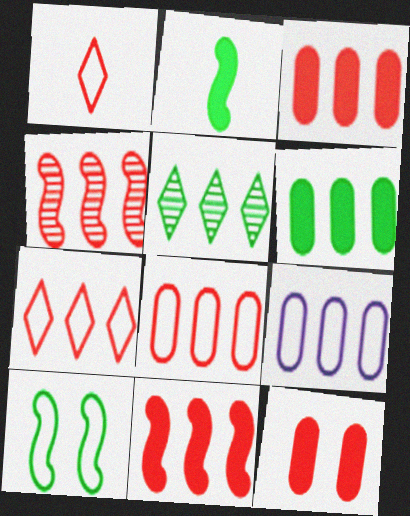[[1, 4, 12], 
[1, 9, 10], 
[3, 4, 7], 
[5, 9, 11]]